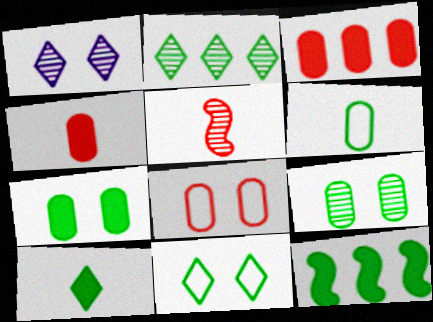[[2, 10, 11], 
[7, 10, 12]]